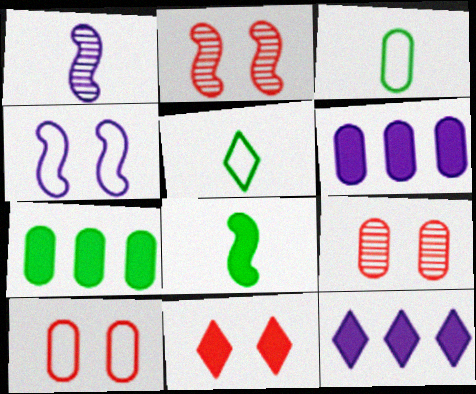[[2, 3, 12], 
[2, 5, 6], 
[2, 10, 11], 
[3, 6, 9], 
[6, 8, 11]]